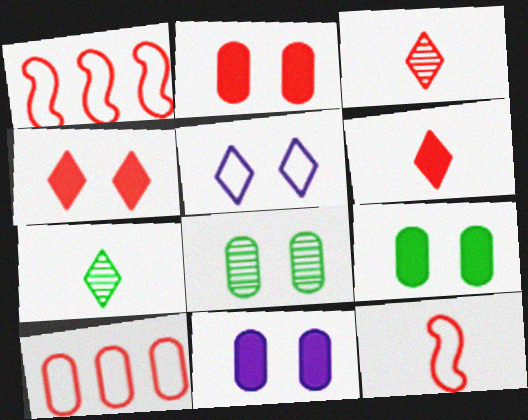[[1, 2, 3], 
[1, 7, 11], 
[2, 9, 11]]